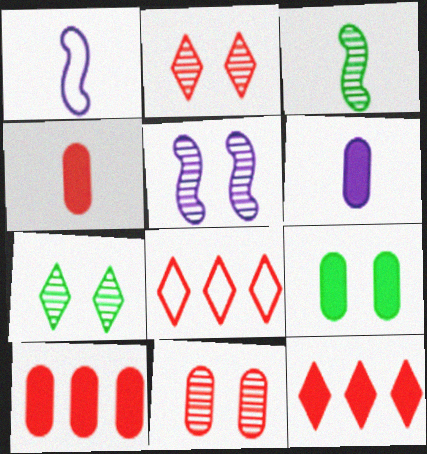[[1, 7, 10], 
[5, 7, 11], 
[6, 9, 10]]